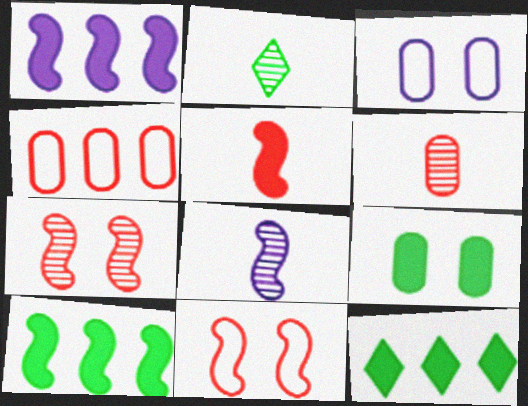[[2, 6, 8], 
[8, 10, 11]]